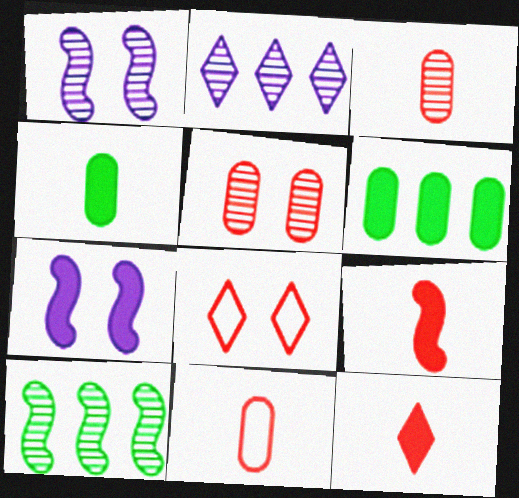[[6, 7, 12]]